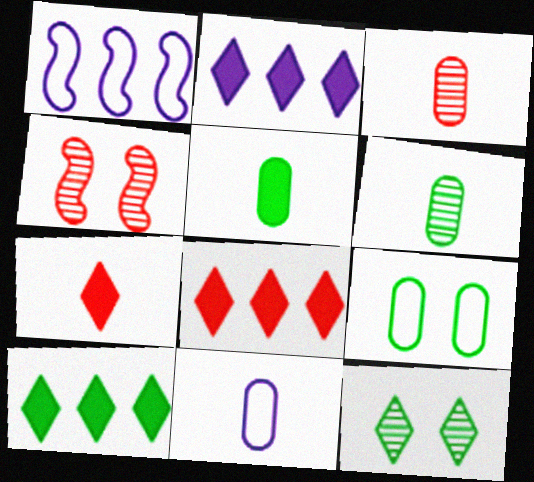[[2, 8, 10], 
[3, 5, 11], 
[4, 10, 11]]